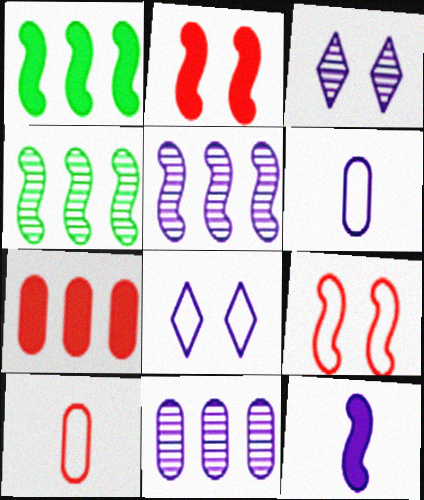[[1, 2, 12], 
[1, 3, 10], 
[4, 9, 12], 
[8, 11, 12]]